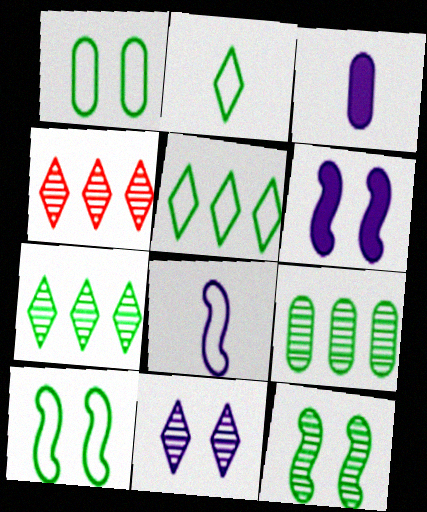[[3, 4, 10]]